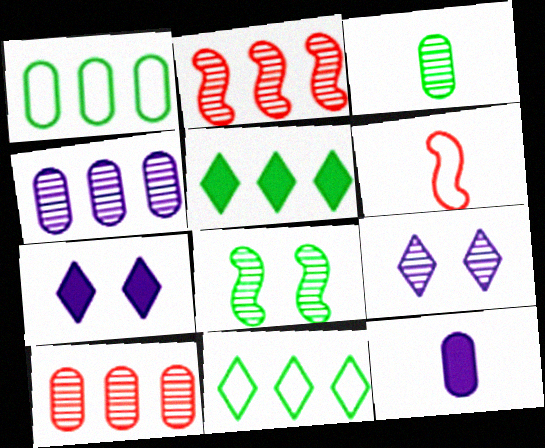[[2, 3, 9]]